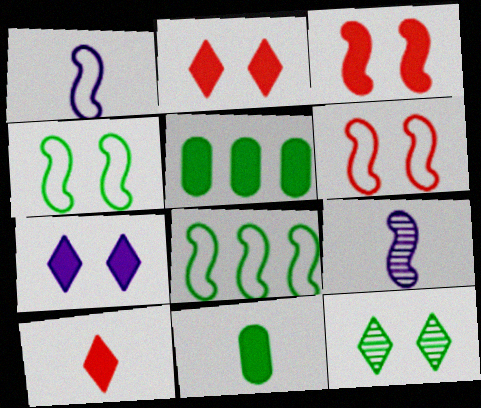[[1, 6, 8], 
[3, 8, 9], 
[8, 11, 12]]